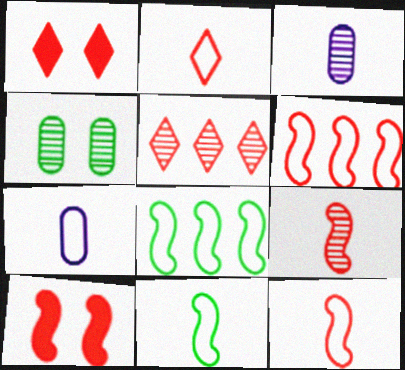[[1, 2, 5], 
[1, 3, 8], 
[2, 7, 11], 
[6, 9, 10]]